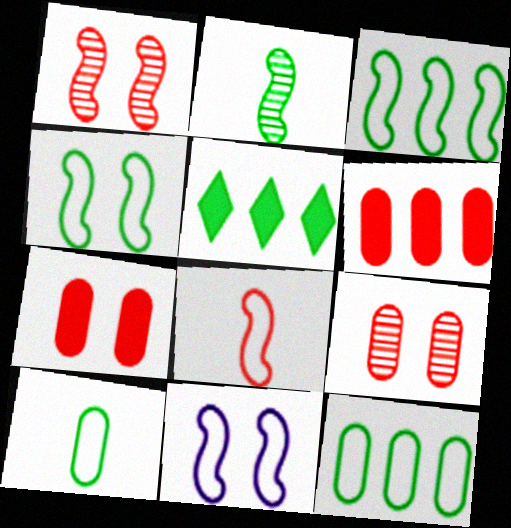[[3, 8, 11]]